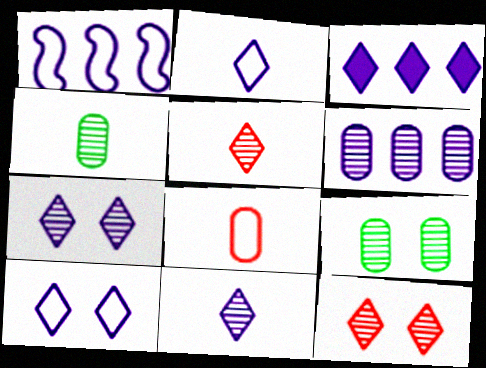[[1, 3, 6], 
[2, 3, 7], 
[3, 10, 11]]